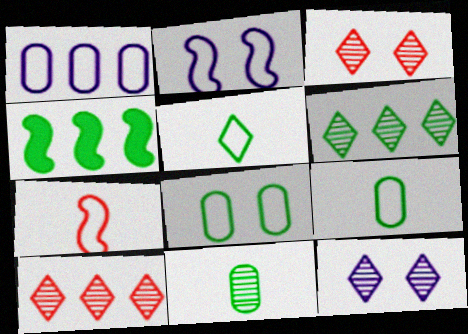[[1, 4, 10]]